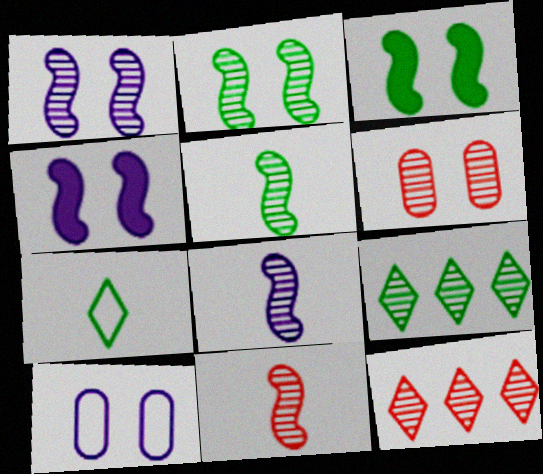[[5, 8, 11], 
[6, 8, 9], 
[6, 11, 12]]